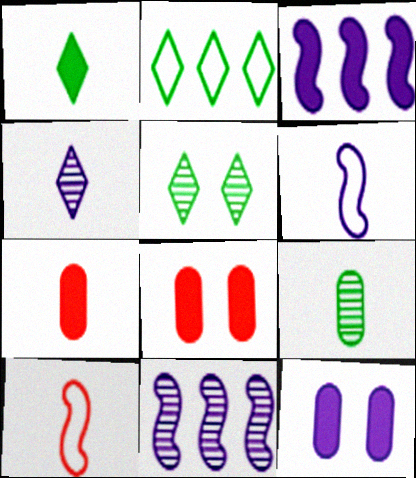[[1, 2, 5], 
[1, 3, 8]]